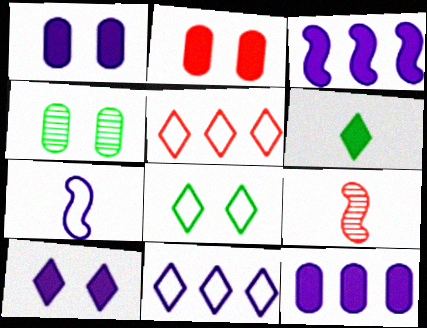[[2, 3, 6], 
[2, 5, 9], 
[8, 9, 12]]